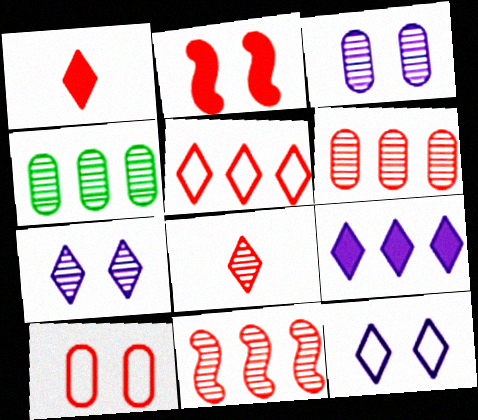[[1, 10, 11]]